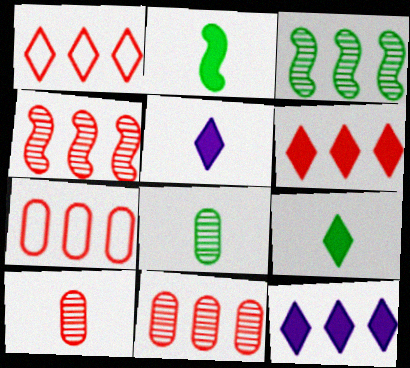[[3, 7, 12], 
[4, 6, 7]]